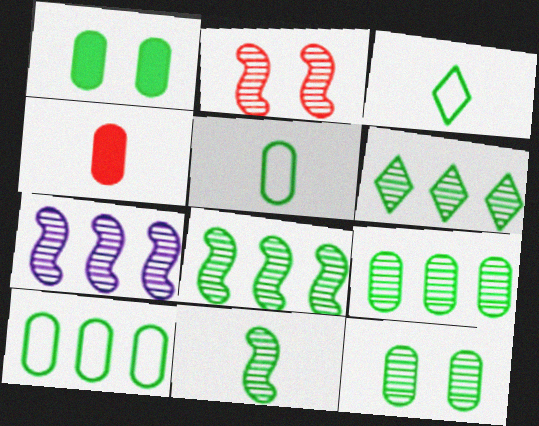[[1, 3, 8], 
[1, 5, 9], 
[2, 7, 11], 
[6, 8, 9], 
[6, 11, 12]]